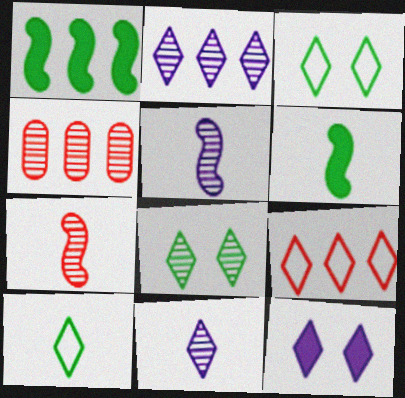[[4, 5, 8]]